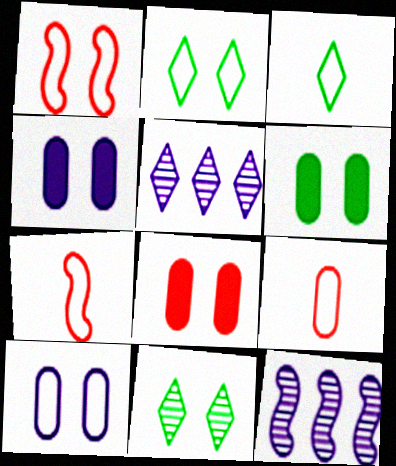[[1, 2, 10], 
[1, 4, 11], 
[3, 8, 12], 
[4, 6, 8], 
[5, 6, 7]]